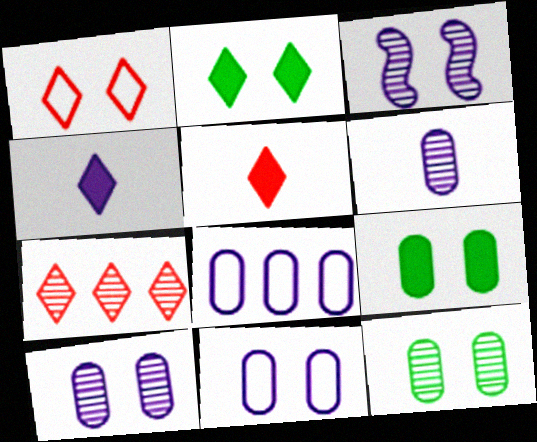[[1, 3, 9], 
[1, 5, 7], 
[3, 4, 8]]